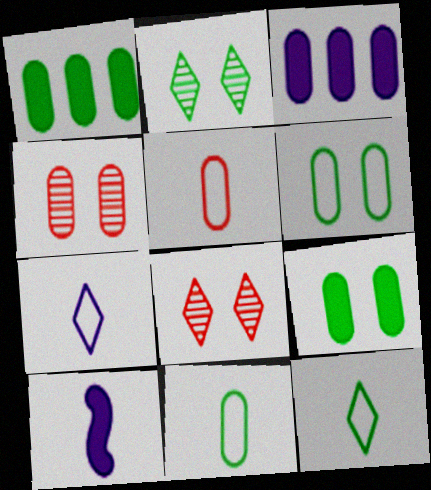[[3, 4, 11]]